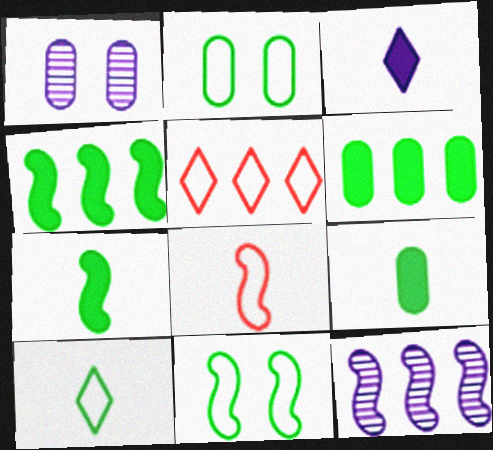[[1, 5, 7], 
[5, 6, 12]]